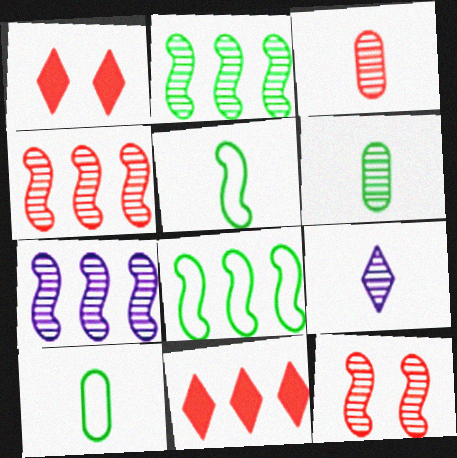[[1, 7, 10], 
[2, 4, 7]]